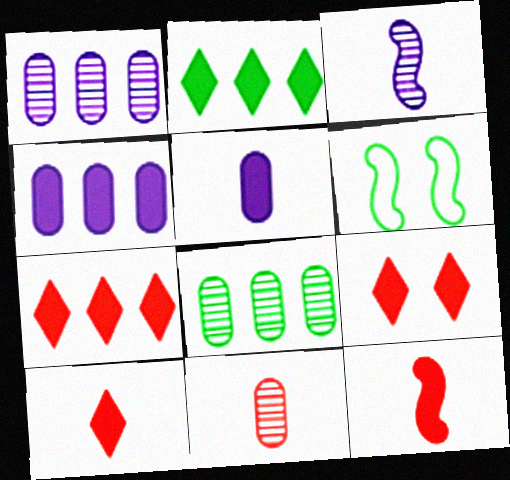[[1, 6, 10], 
[7, 9, 10]]